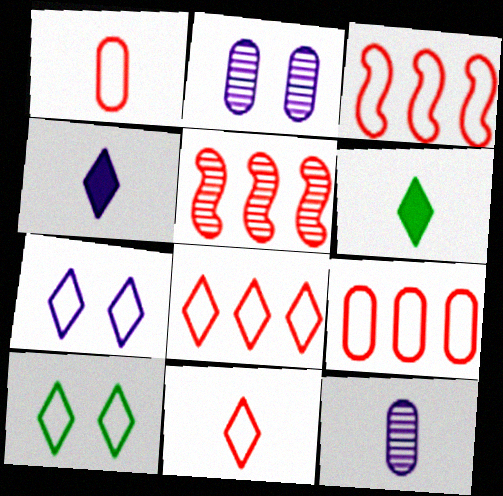[[2, 3, 6], 
[3, 8, 9]]